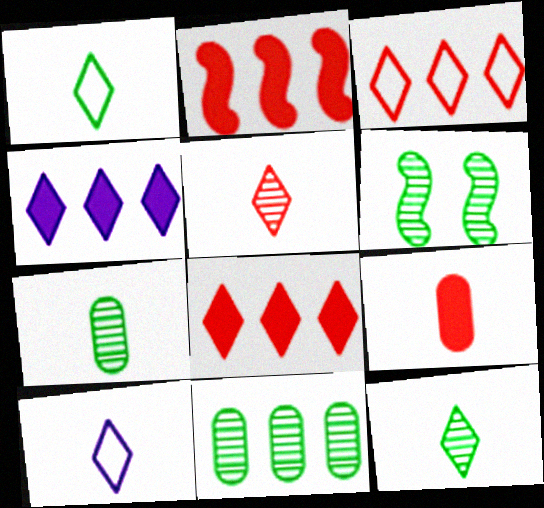[[6, 11, 12]]